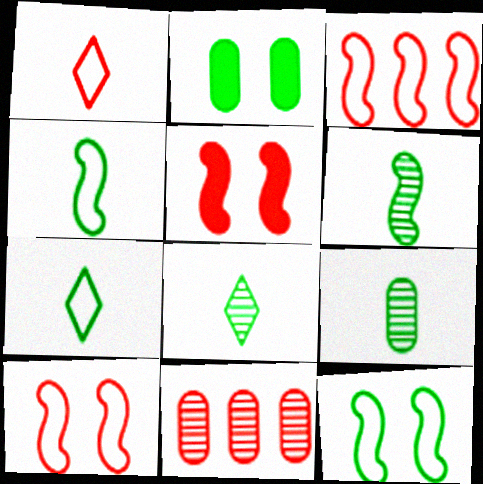[[1, 5, 11], 
[6, 8, 9]]